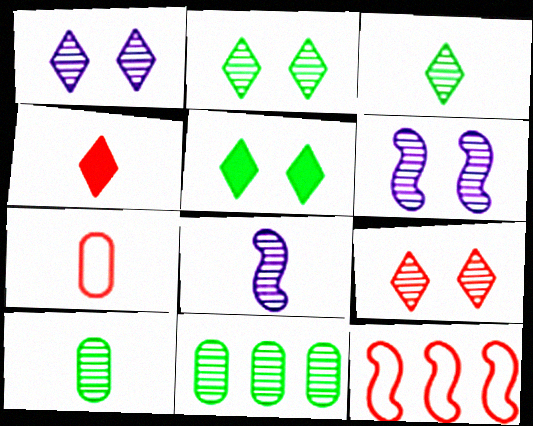[[1, 2, 9], 
[8, 9, 11]]